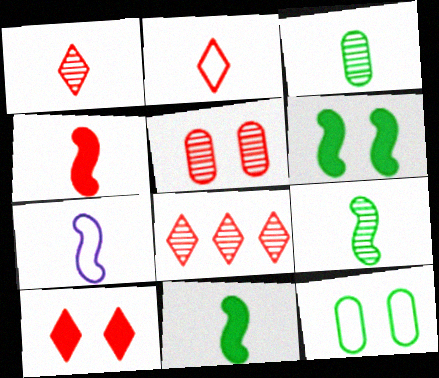[[2, 8, 10], 
[4, 7, 9]]